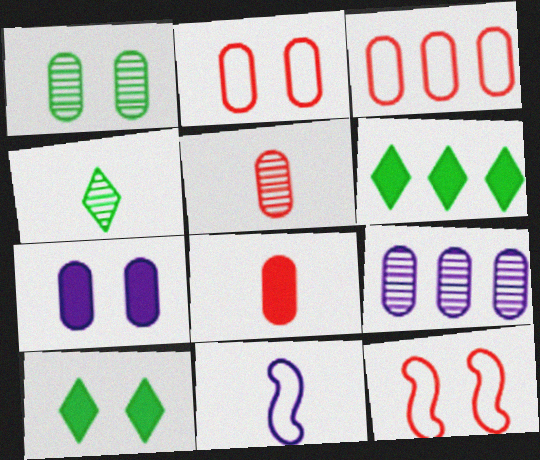[[1, 2, 7], 
[1, 5, 9], 
[4, 8, 11]]